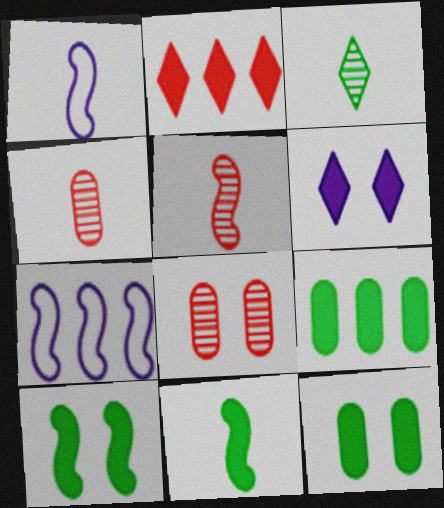[[1, 5, 11], 
[5, 7, 10]]